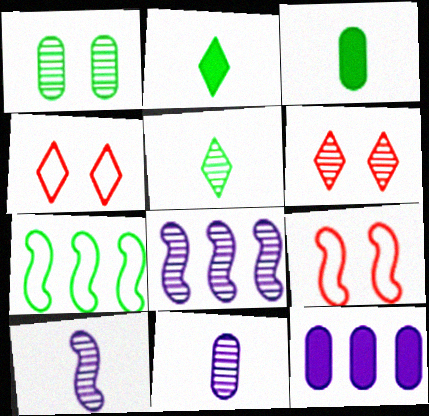[[1, 2, 7], 
[3, 4, 8], 
[5, 9, 12]]